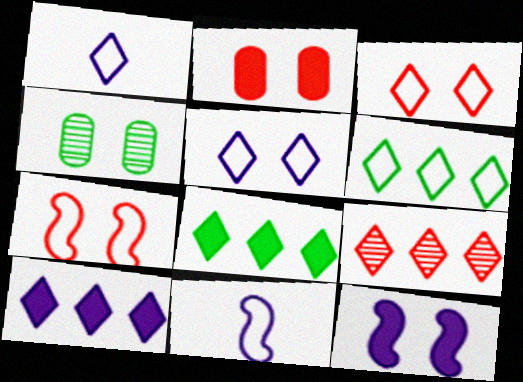[[1, 3, 6], 
[3, 4, 12], 
[6, 9, 10]]